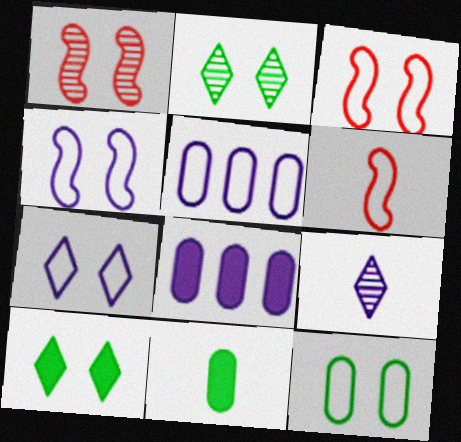[[2, 6, 8], 
[3, 7, 12], 
[4, 8, 9], 
[6, 9, 11]]